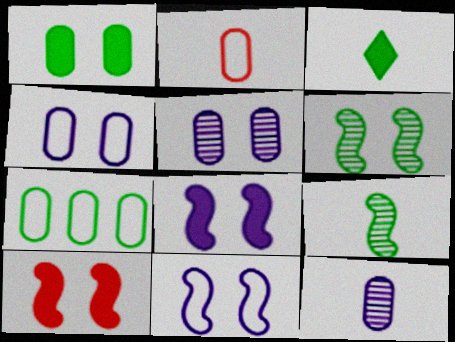[[2, 4, 7], 
[3, 6, 7], 
[6, 10, 11]]